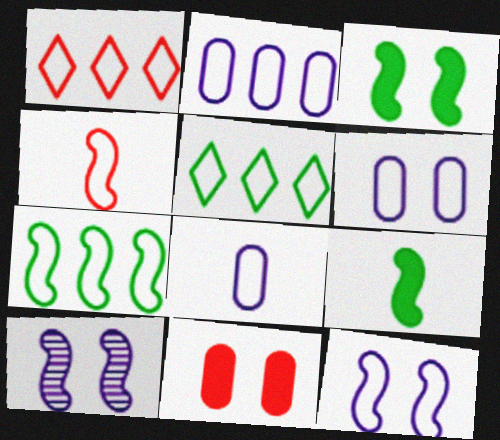[[1, 2, 7], 
[2, 6, 8], 
[4, 5, 6], 
[4, 7, 12]]